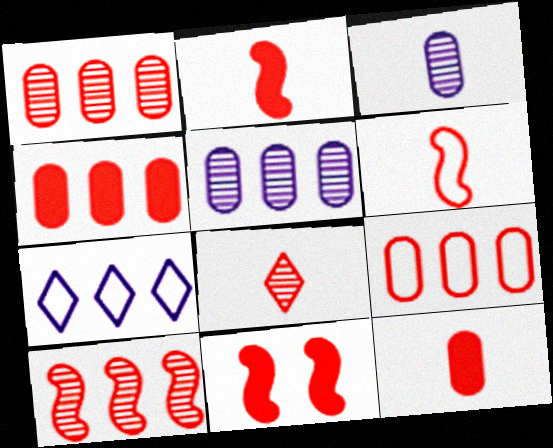[[1, 4, 9], 
[6, 8, 12], 
[6, 10, 11], 
[8, 9, 11]]